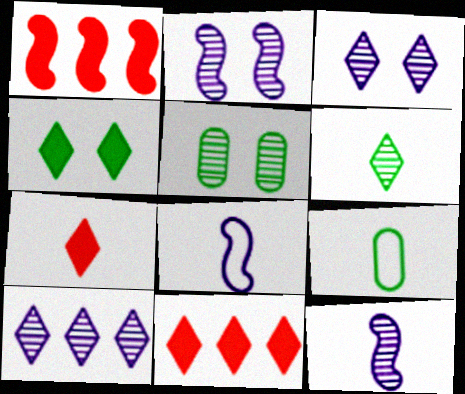[[1, 3, 9], 
[2, 9, 11], 
[5, 8, 11], 
[7, 9, 12]]